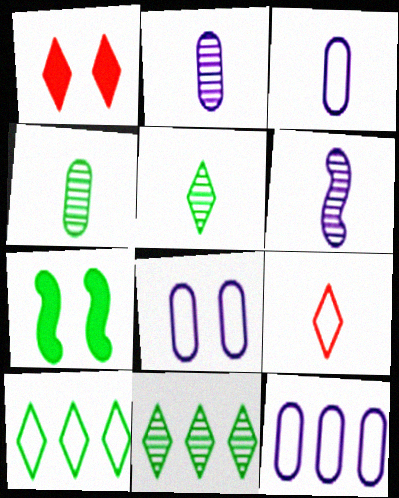[[3, 8, 12], 
[4, 7, 10]]